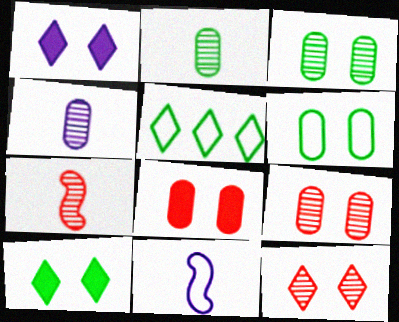[]